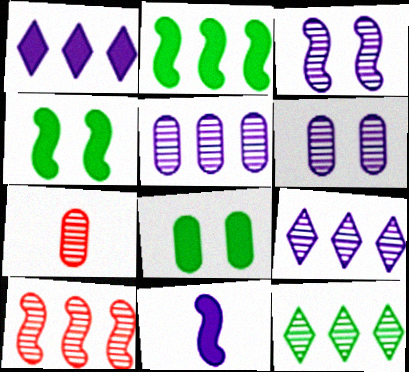[[3, 7, 12], 
[5, 10, 12]]